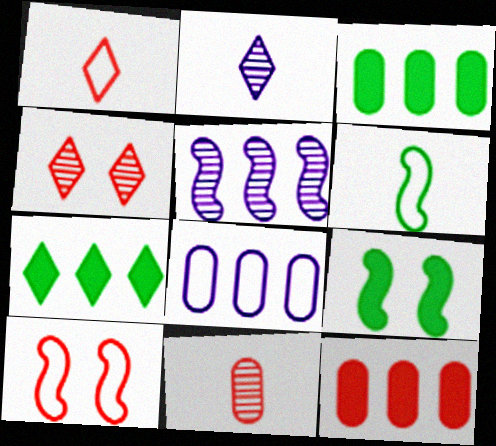[[2, 3, 10]]